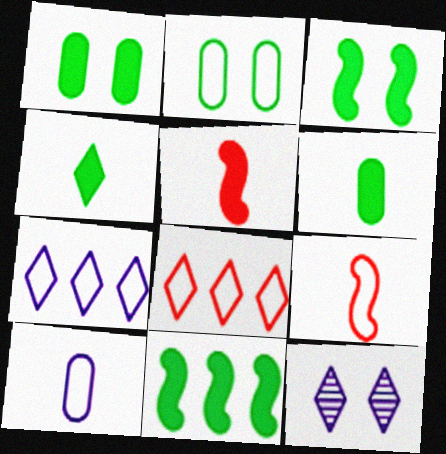[[1, 4, 11], 
[2, 7, 9], 
[4, 8, 12]]